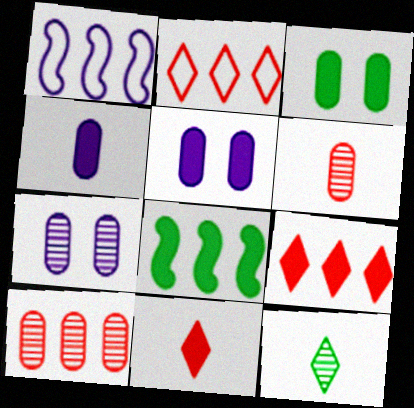[[5, 8, 11]]